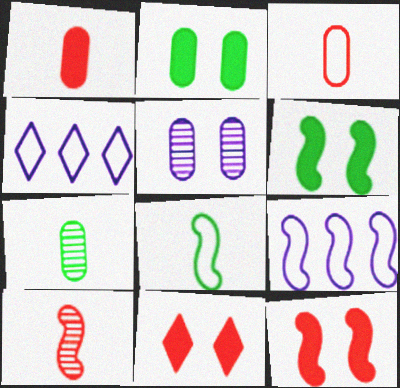[[2, 4, 10], 
[4, 7, 12], 
[6, 9, 10], 
[7, 9, 11]]